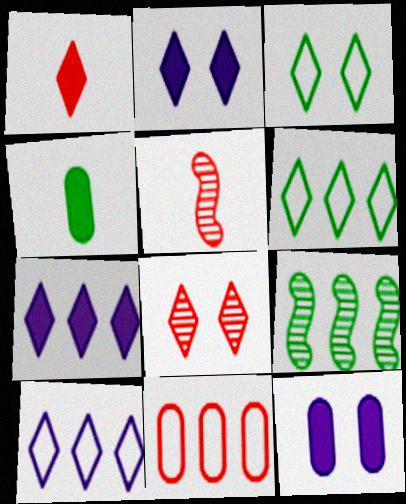[[2, 3, 8], 
[3, 4, 9], 
[5, 6, 12], 
[7, 9, 11]]